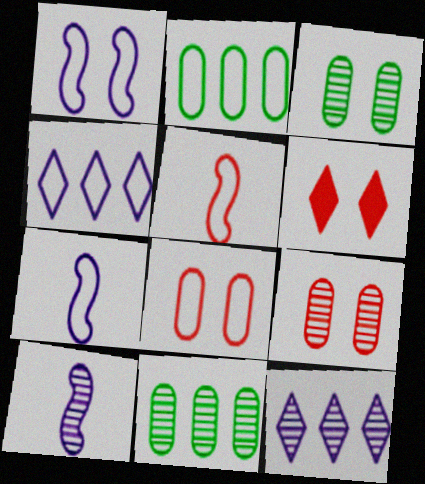[[1, 3, 6], 
[2, 6, 10], 
[6, 7, 11]]